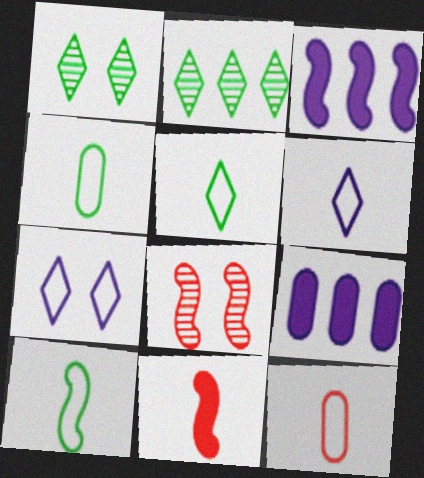[[1, 3, 12], 
[3, 8, 10], 
[4, 5, 10], 
[5, 8, 9], 
[6, 10, 12]]